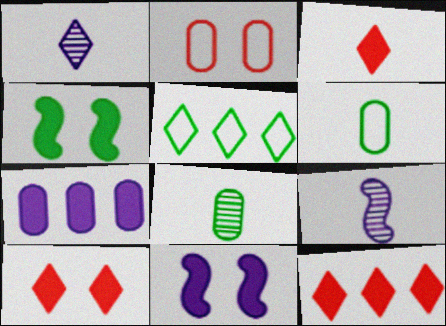[[1, 5, 10], 
[2, 7, 8], 
[3, 4, 7], 
[3, 6, 9], 
[3, 10, 12], 
[4, 5, 8]]